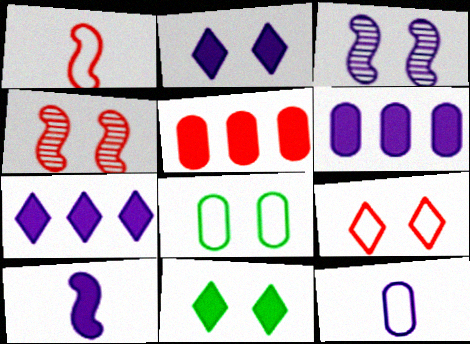[[2, 4, 8], 
[2, 6, 10], 
[3, 7, 12], 
[5, 10, 11]]